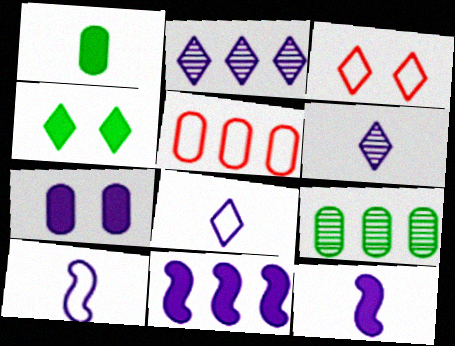[[2, 7, 10], 
[3, 9, 12]]